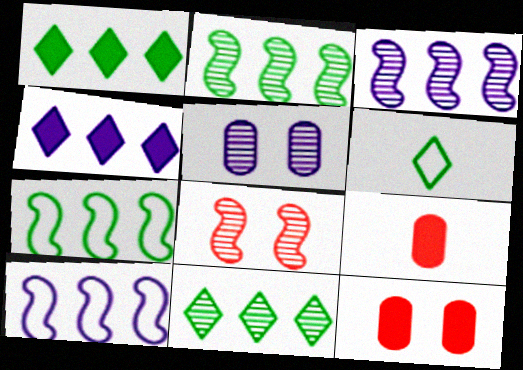[[3, 6, 12]]